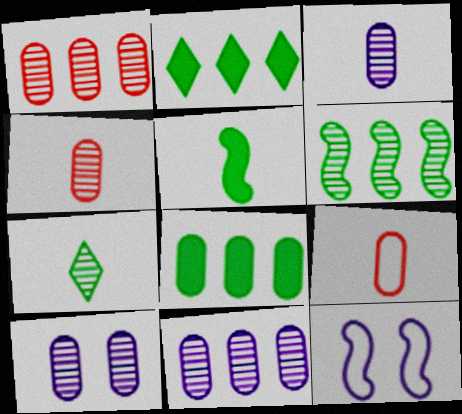[[2, 4, 12], 
[3, 10, 11], 
[8, 9, 10]]